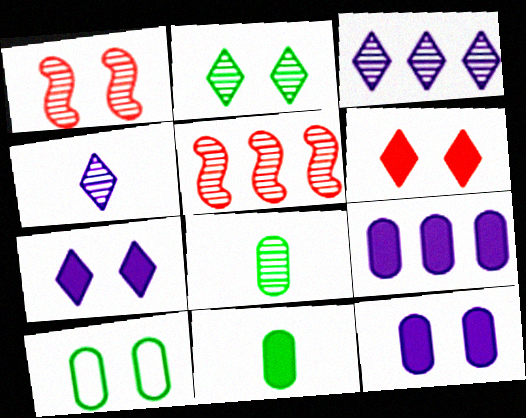[[1, 3, 8], 
[1, 7, 10]]